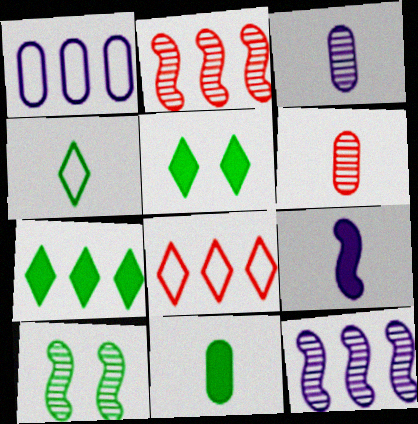[[1, 2, 7], 
[4, 6, 9]]